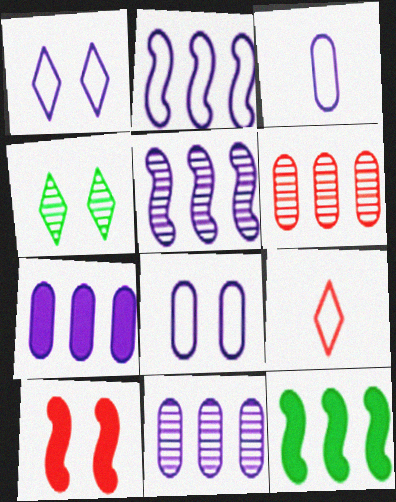[[1, 2, 3], 
[4, 8, 10], 
[6, 9, 10]]